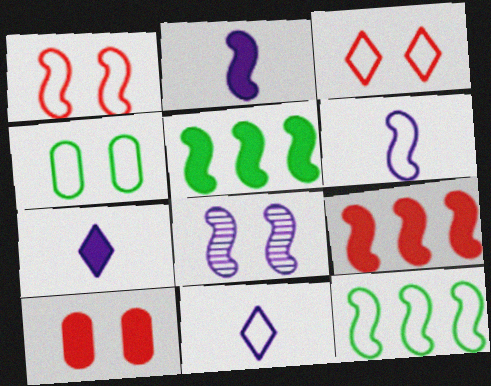[[1, 6, 12], 
[5, 7, 10]]